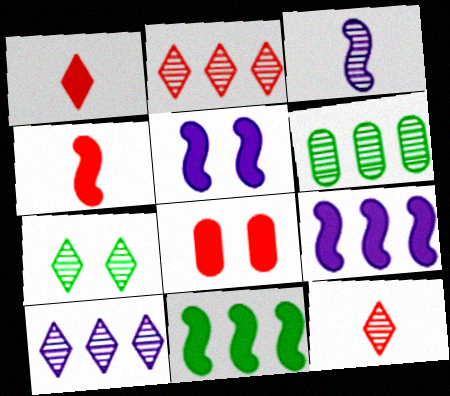[[4, 5, 11], 
[7, 10, 12]]